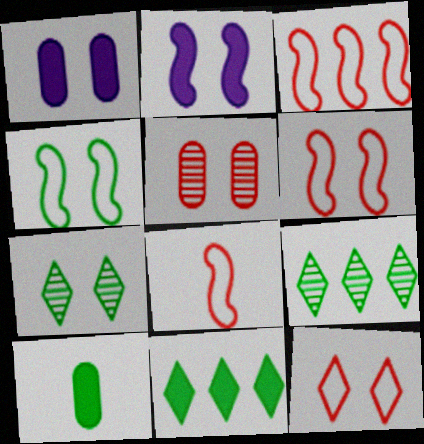[[1, 6, 7], 
[1, 8, 9], 
[3, 6, 8], 
[4, 9, 10]]